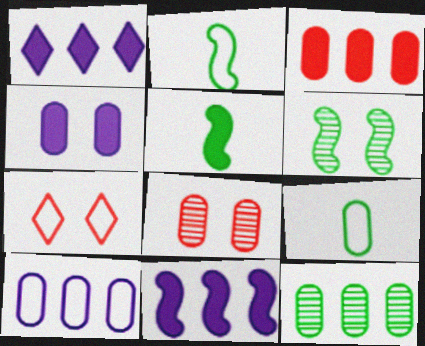[[1, 2, 8], 
[2, 7, 10], 
[3, 10, 12], 
[4, 6, 7]]